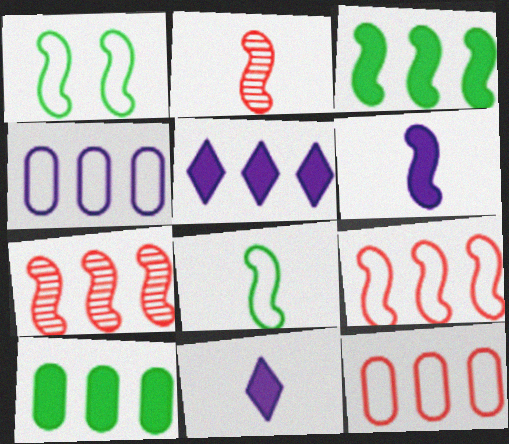[[1, 6, 7], 
[2, 6, 8]]